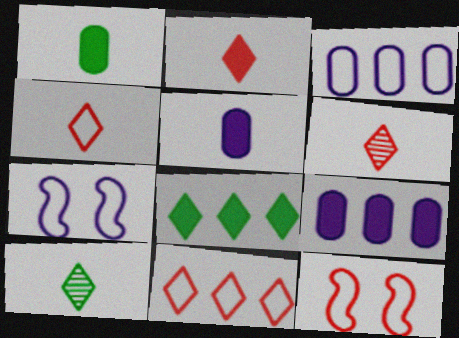[[2, 4, 6], 
[9, 10, 12]]